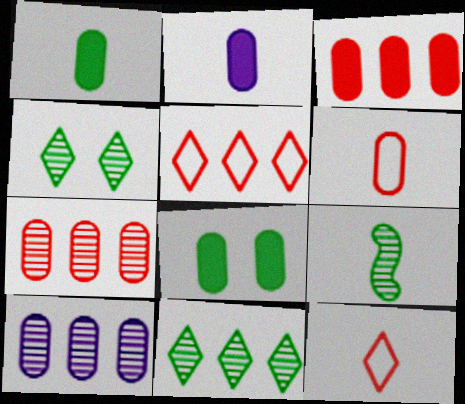[[2, 3, 8], 
[2, 9, 12], 
[6, 8, 10]]